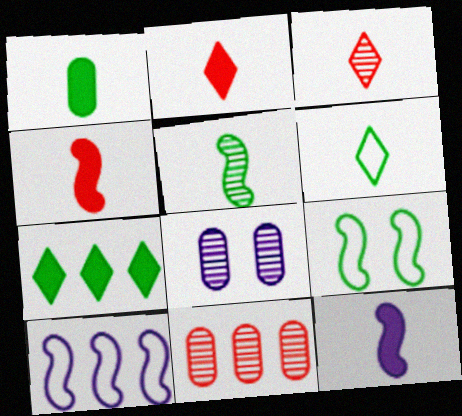[[1, 2, 12], 
[1, 5, 6], 
[7, 10, 11]]